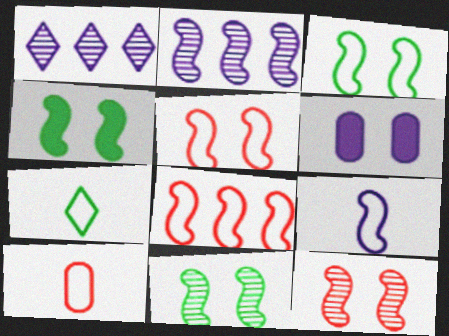[[1, 4, 10], 
[1, 6, 9], 
[3, 4, 11], 
[3, 8, 9], 
[7, 9, 10]]